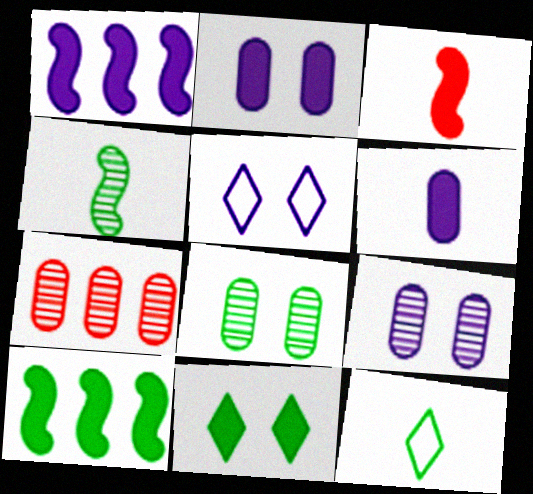[[8, 10, 12]]